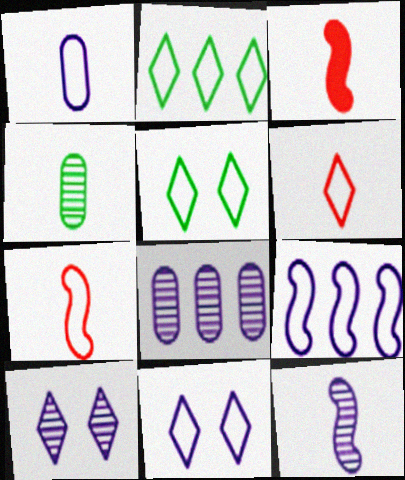[[1, 9, 11], 
[2, 6, 11], 
[3, 5, 8], 
[8, 10, 12]]